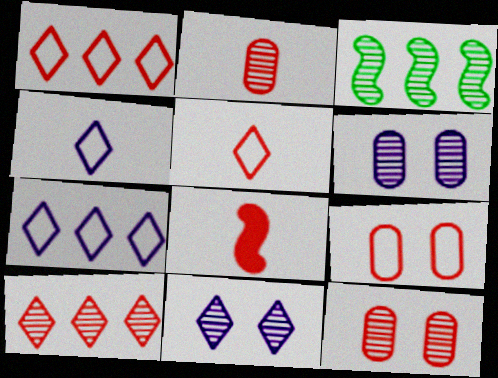[[1, 8, 12], 
[2, 3, 11], 
[2, 5, 8], 
[8, 9, 10]]